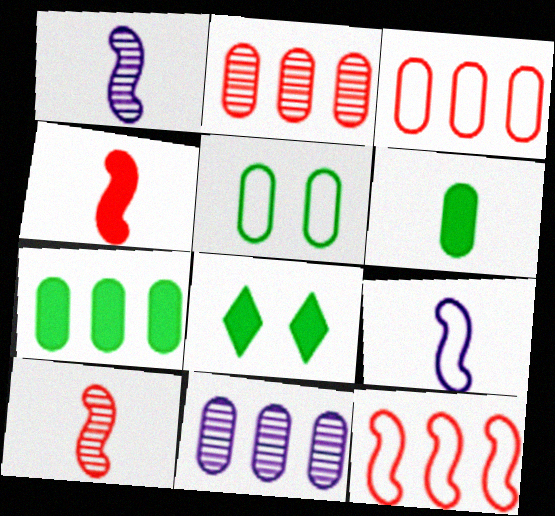[[1, 3, 8], 
[2, 8, 9], 
[3, 7, 11]]